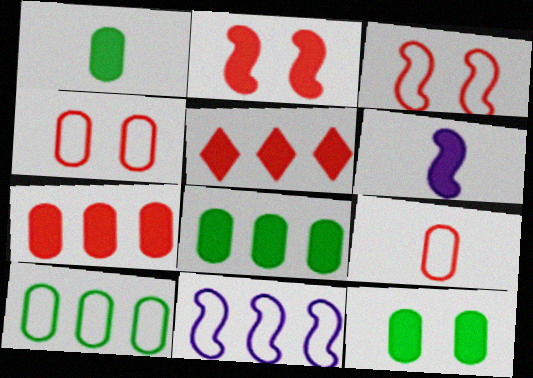[[1, 8, 12], 
[5, 6, 12]]